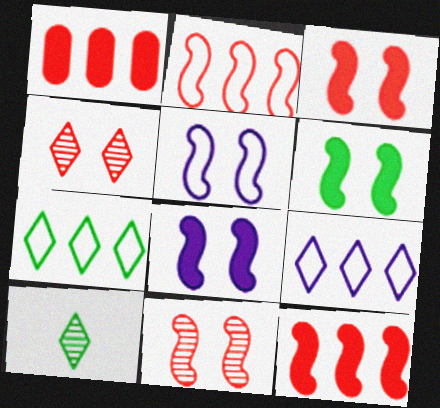[[1, 5, 10], 
[3, 6, 8], 
[5, 6, 11]]